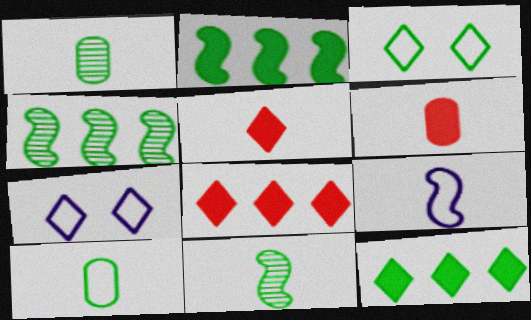[[1, 2, 3], 
[1, 5, 9], 
[4, 6, 7]]